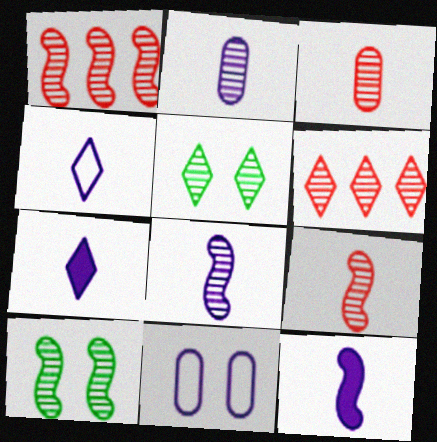[[1, 2, 5], 
[1, 8, 10], 
[2, 4, 12], 
[2, 6, 10]]